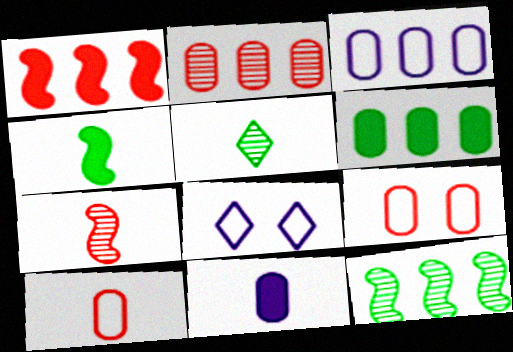[[2, 3, 6], 
[2, 4, 8], 
[6, 7, 8]]